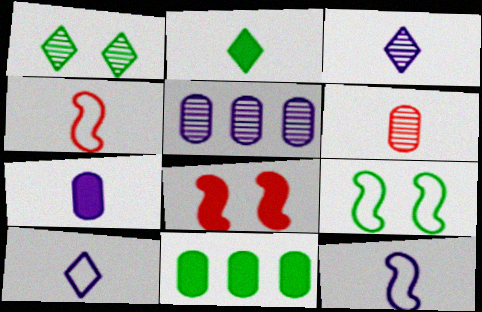[[2, 6, 12], 
[3, 7, 12]]